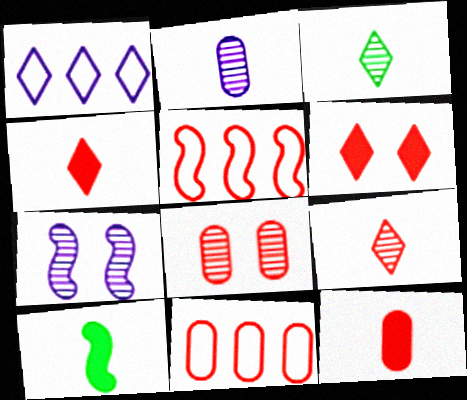[[1, 3, 6], 
[1, 8, 10], 
[4, 5, 8], 
[5, 7, 10], 
[8, 11, 12]]